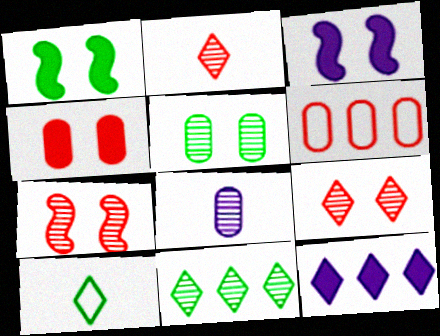[[7, 8, 11], 
[9, 10, 12]]